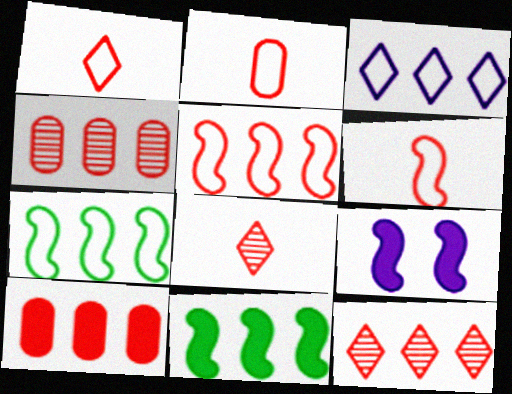[[1, 2, 6], 
[3, 4, 11], 
[5, 10, 12]]